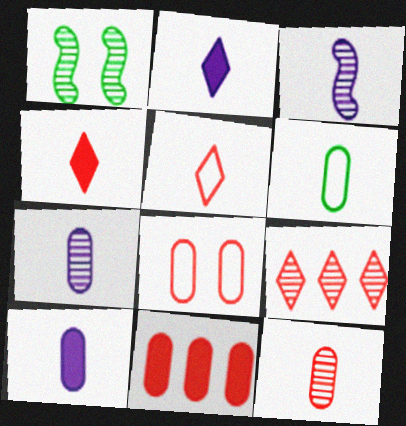[[1, 7, 9], 
[3, 4, 6], 
[6, 10, 12], 
[8, 11, 12]]